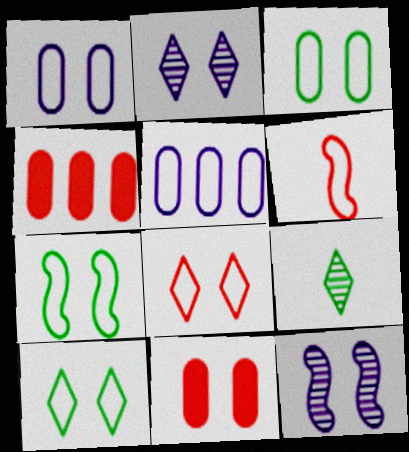[[1, 7, 8], 
[2, 7, 11], 
[3, 7, 10], 
[5, 6, 10], 
[10, 11, 12]]